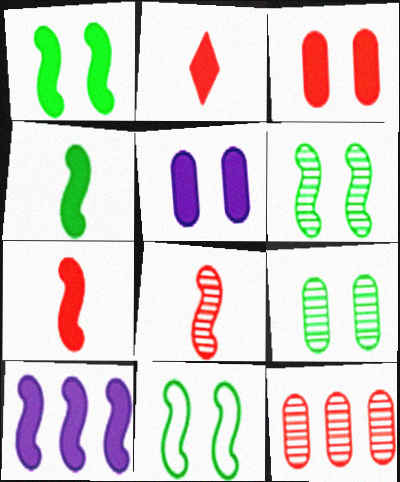[[1, 6, 11], 
[1, 7, 10], 
[8, 10, 11]]